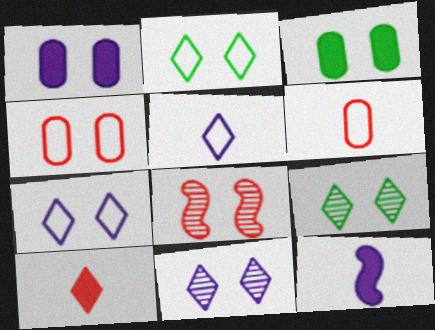[[1, 2, 8], 
[3, 7, 8]]